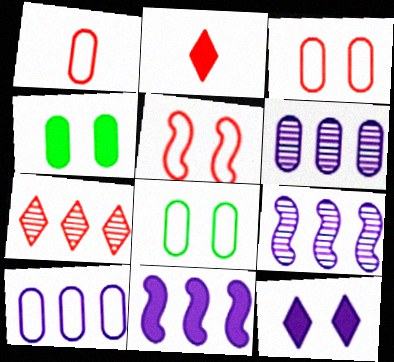[[1, 4, 6], 
[1, 8, 10], 
[2, 4, 11], 
[2, 8, 9]]